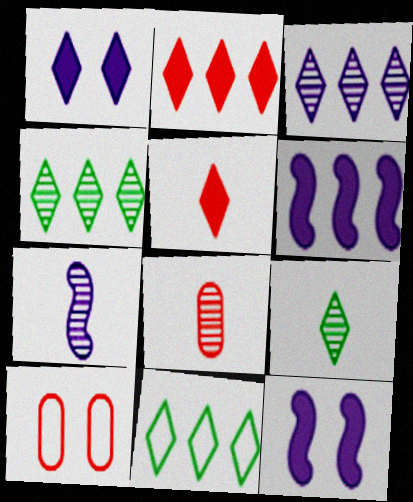[[2, 3, 11], 
[6, 9, 10], 
[7, 8, 9], 
[8, 11, 12]]